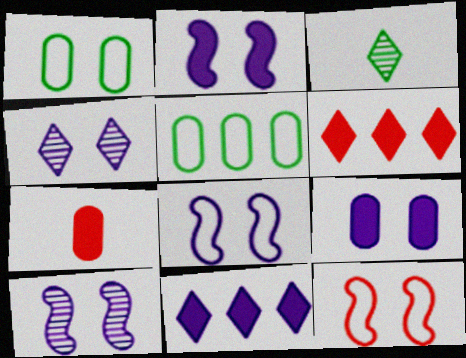[[2, 8, 10], 
[4, 8, 9]]